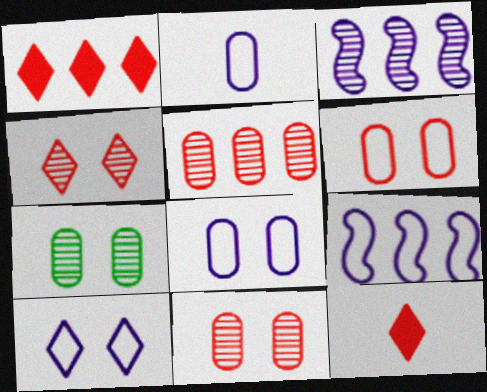[[2, 9, 10], 
[7, 9, 12]]